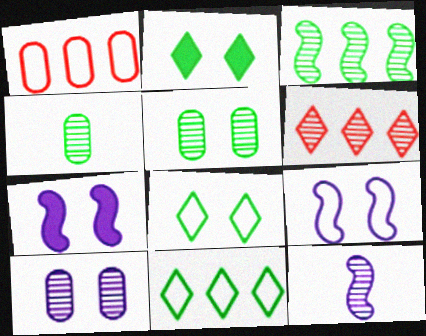[[1, 2, 12], 
[5, 6, 12]]